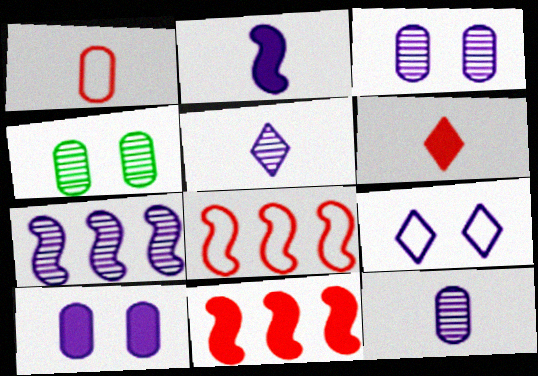[[3, 5, 7]]